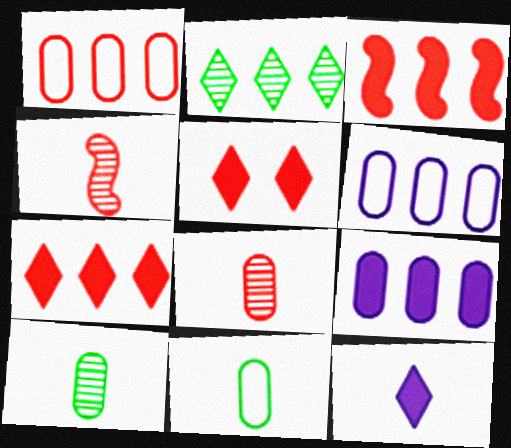[[1, 4, 5], 
[2, 3, 6], 
[4, 11, 12]]